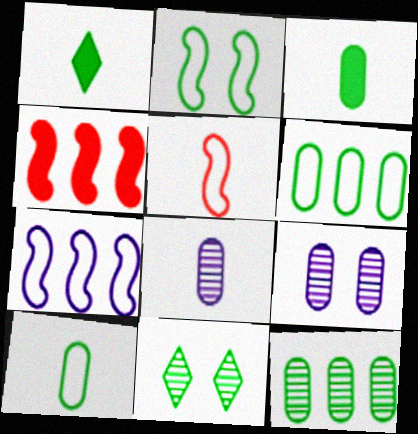[[1, 2, 12], 
[1, 5, 8], 
[2, 5, 7]]